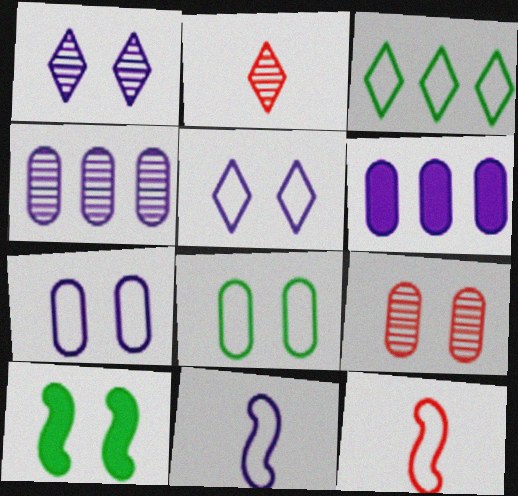[[1, 6, 11], 
[3, 7, 12], 
[5, 9, 10]]